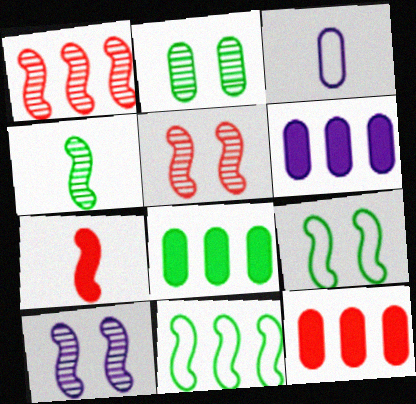[[1, 4, 10], 
[2, 3, 12], 
[6, 8, 12], 
[7, 10, 11]]